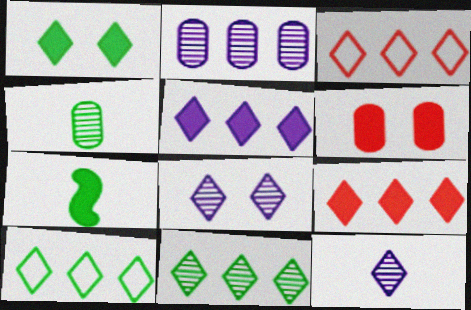[[1, 3, 12], 
[3, 5, 11], 
[5, 6, 7]]